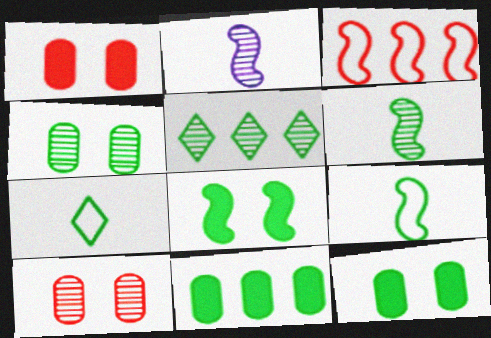[[2, 3, 8], 
[2, 5, 10], 
[4, 5, 6], 
[5, 9, 12]]